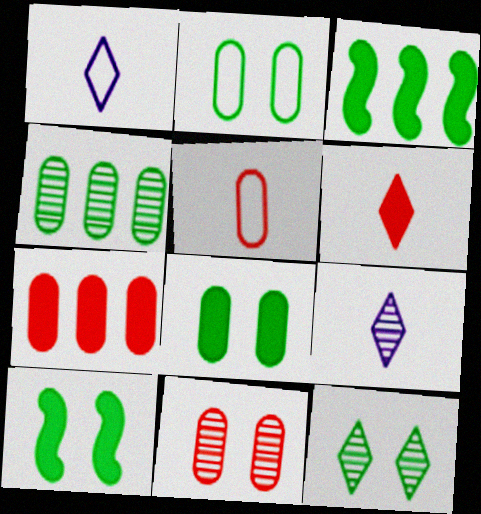[[1, 3, 11], 
[2, 10, 12], 
[5, 7, 11]]